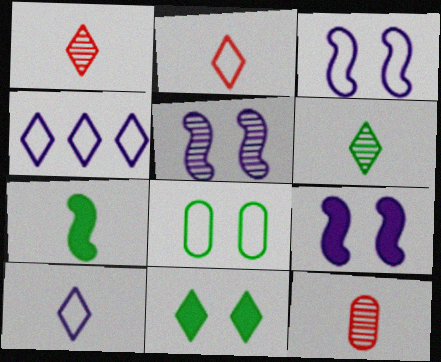[[1, 4, 11], 
[3, 5, 9], 
[7, 10, 12]]